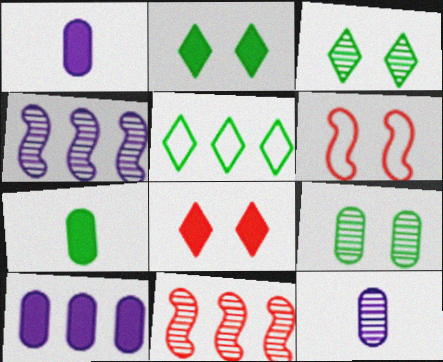[[3, 11, 12], 
[5, 10, 11]]